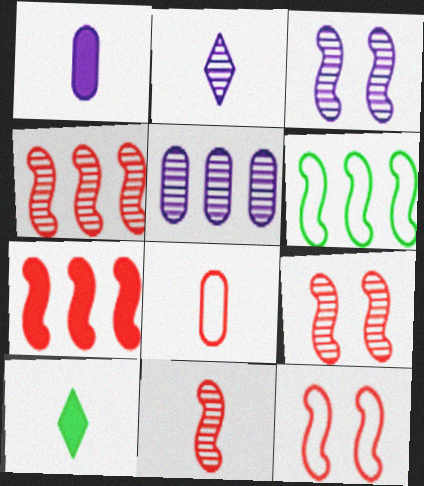[[2, 3, 5], 
[4, 9, 11], 
[5, 10, 12], 
[7, 11, 12]]